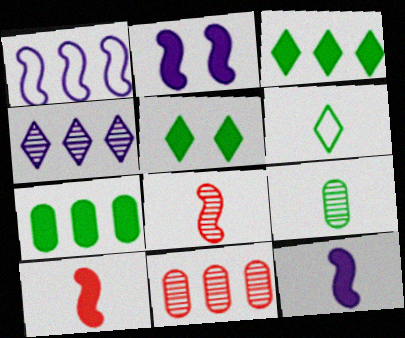[[1, 3, 11], 
[2, 6, 11]]